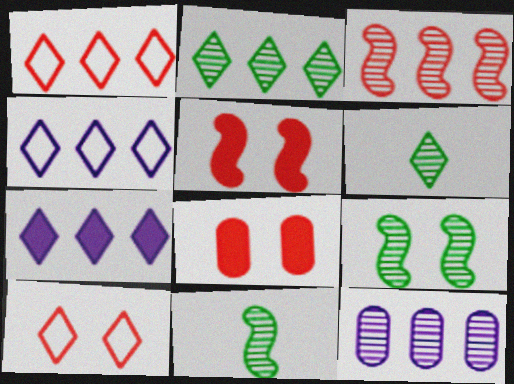[[1, 2, 7], 
[2, 3, 12], 
[4, 8, 11], 
[6, 7, 10]]